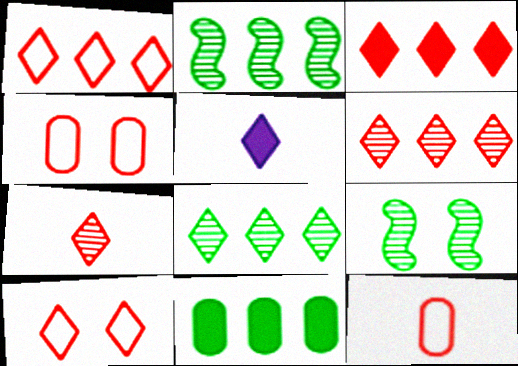[[1, 3, 6], 
[2, 4, 5], 
[3, 7, 10], 
[5, 8, 10]]